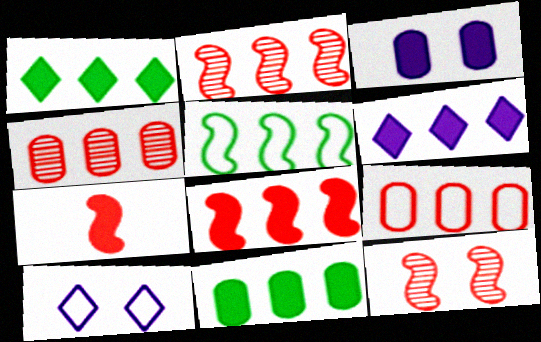[[1, 3, 7], 
[4, 5, 6], 
[6, 8, 11]]